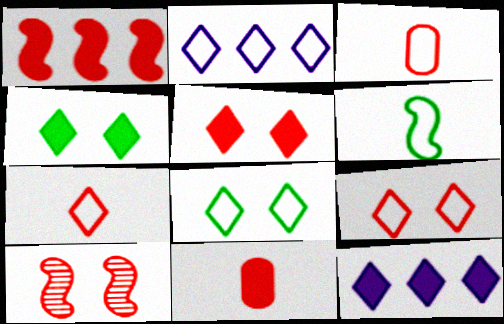[[1, 5, 11], 
[2, 7, 8]]